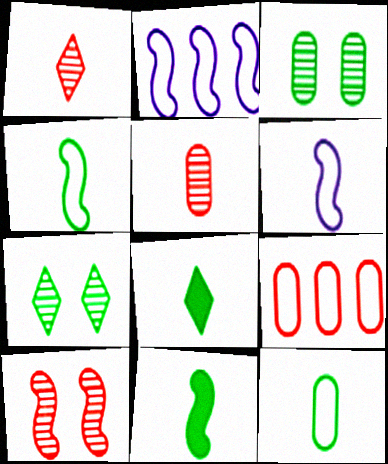[[2, 10, 11], 
[5, 6, 8]]